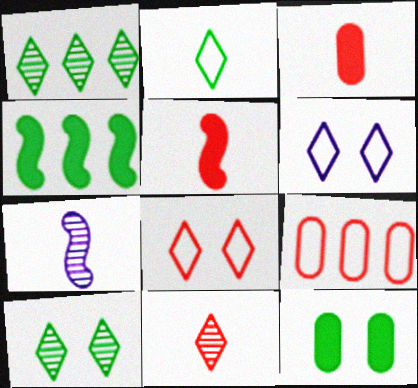[[2, 3, 7]]